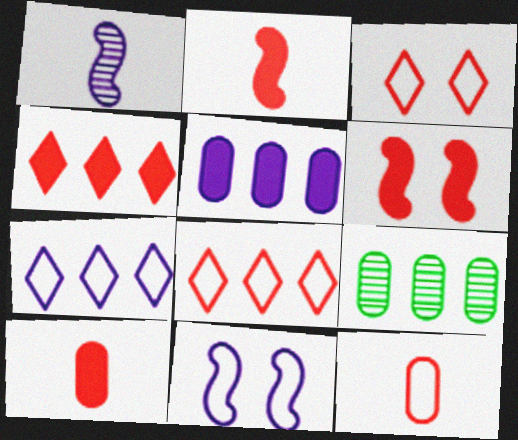[[4, 6, 10]]